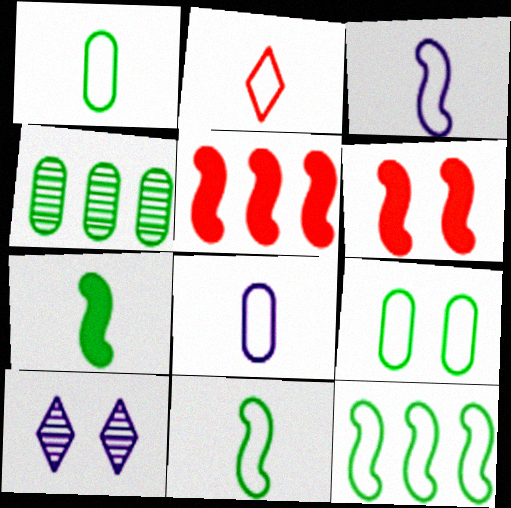[[1, 2, 3], 
[1, 5, 10], 
[2, 8, 11], 
[6, 9, 10]]